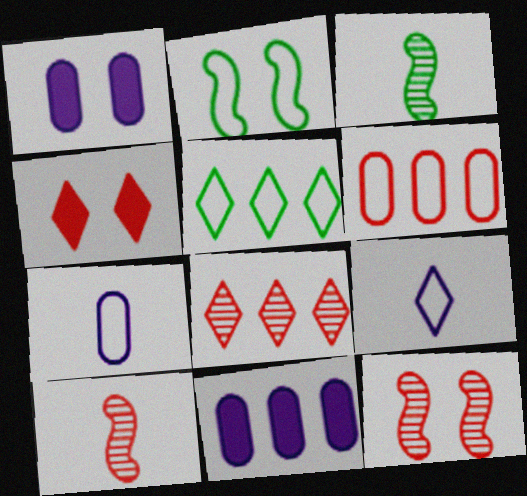[[1, 5, 10], 
[2, 6, 9], 
[4, 6, 10]]